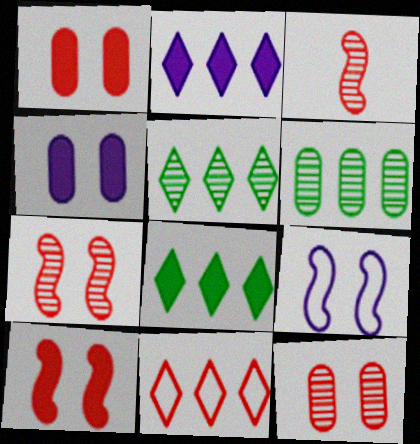[[1, 3, 11], 
[2, 5, 11]]